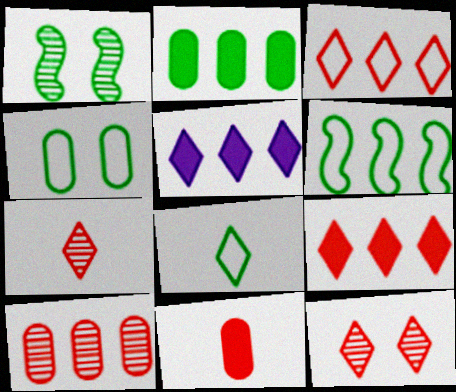[[1, 2, 8], 
[4, 6, 8], 
[5, 6, 10], 
[5, 8, 12]]